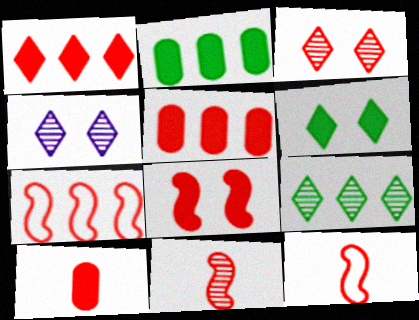[[1, 8, 10], 
[2, 4, 12], 
[3, 5, 12], 
[3, 7, 10], 
[7, 8, 11]]